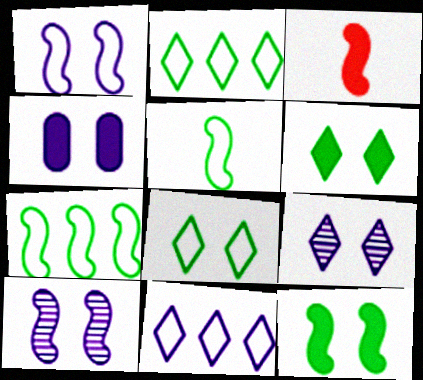[[1, 4, 9], 
[3, 7, 10]]